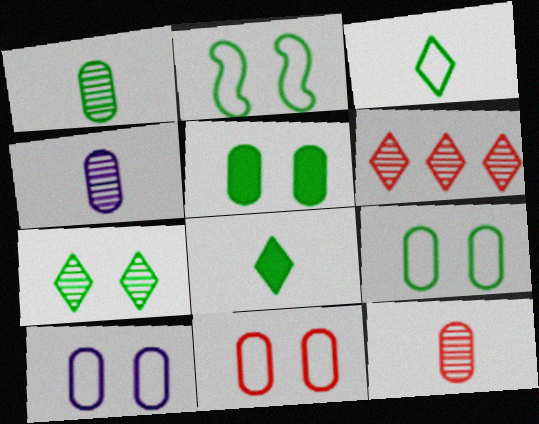[[1, 4, 12], 
[2, 5, 7], 
[9, 10, 11]]